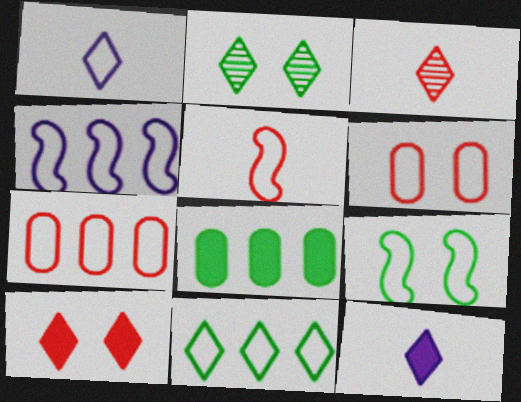[[1, 7, 9], 
[4, 5, 9], 
[4, 7, 11]]